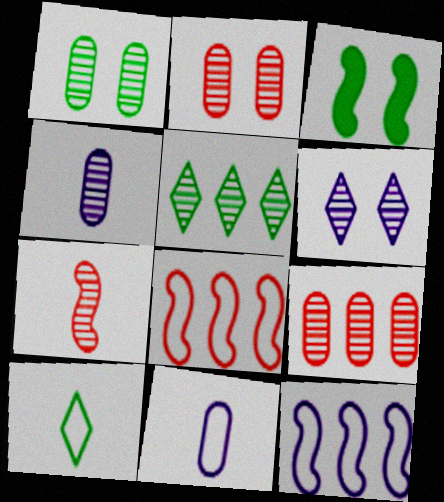[[1, 4, 9], 
[3, 7, 12]]